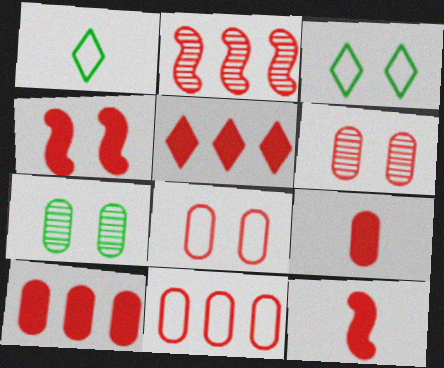[[2, 5, 11], 
[4, 5, 9], 
[6, 9, 11]]